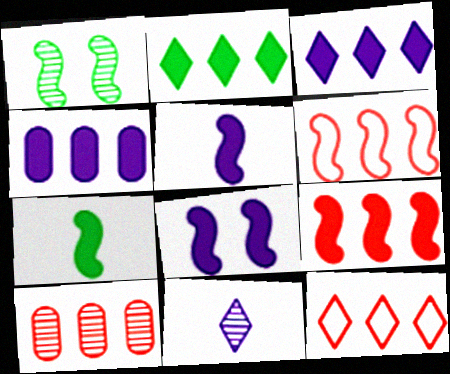[[1, 5, 6], 
[1, 10, 11], 
[2, 4, 9], 
[7, 8, 9], 
[9, 10, 12]]